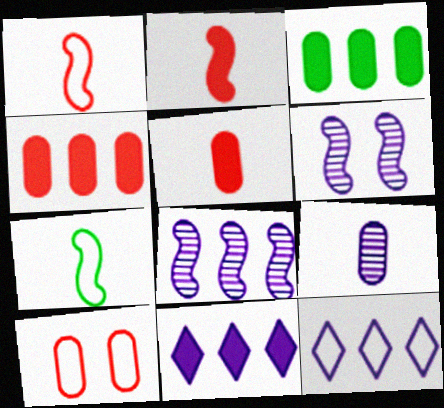[[3, 9, 10], 
[7, 10, 12]]